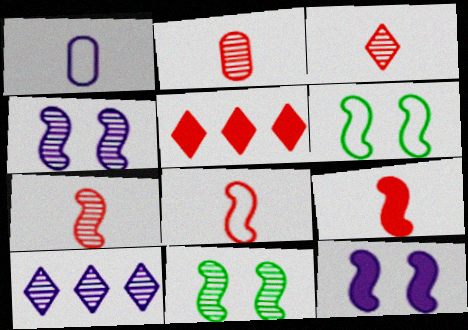[[1, 5, 11], 
[1, 10, 12], 
[2, 3, 7], 
[2, 10, 11], 
[7, 8, 9]]